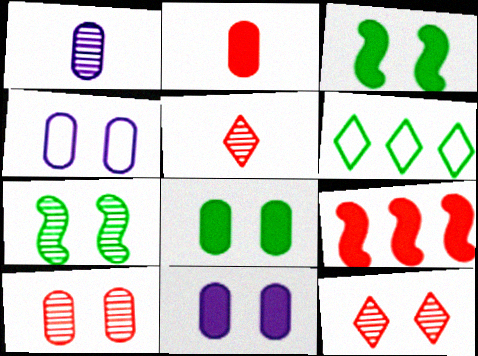[[3, 4, 12], 
[4, 8, 10]]